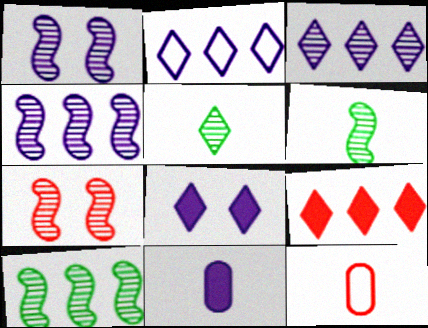[[1, 2, 11], 
[4, 6, 7], 
[7, 9, 12], 
[8, 10, 12]]